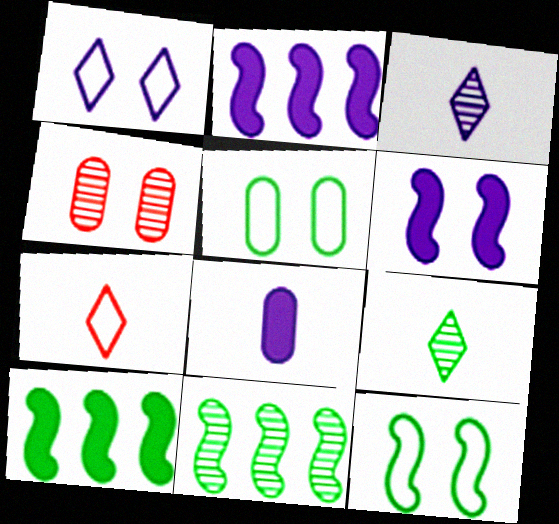[[3, 4, 11], 
[5, 9, 10]]